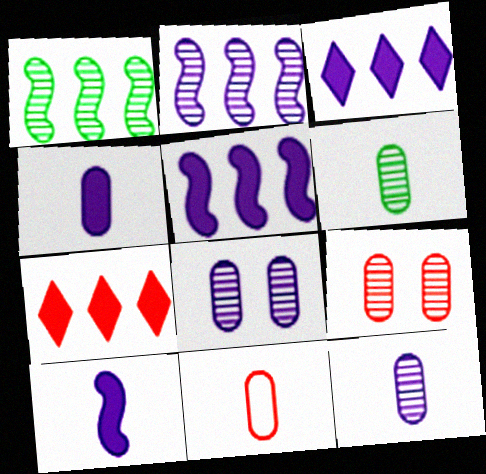[[4, 6, 11]]